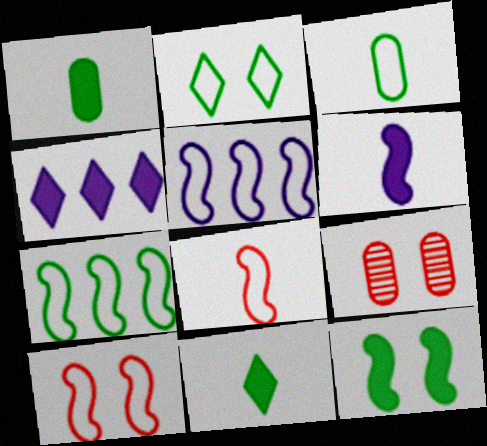[[2, 3, 7], 
[5, 9, 11]]